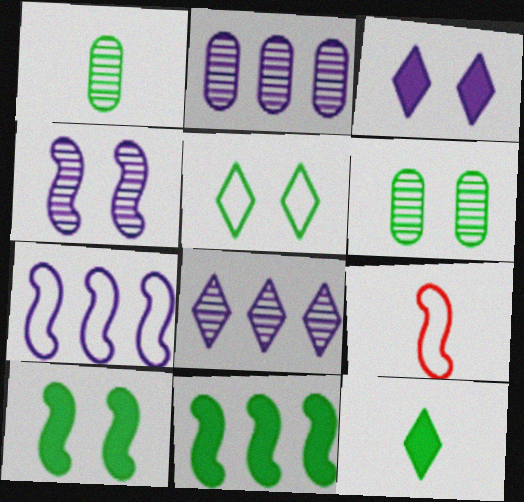[[1, 5, 11], 
[4, 9, 11], 
[5, 6, 10]]